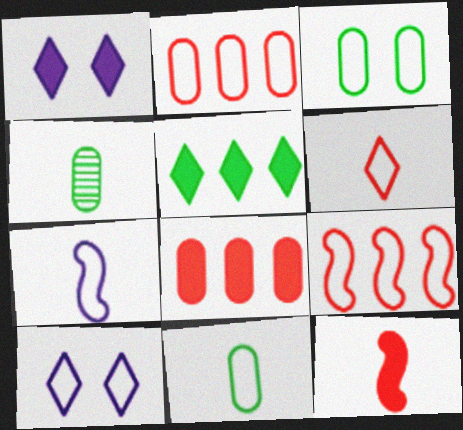[[1, 4, 9], 
[6, 7, 11], 
[9, 10, 11]]